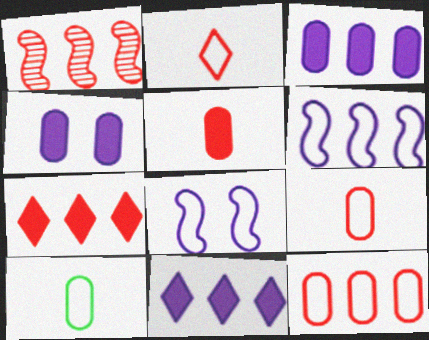[[1, 7, 12]]